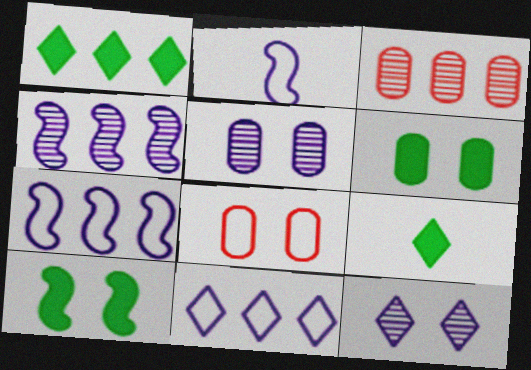[[1, 3, 7], 
[4, 8, 9], 
[5, 6, 8], 
[8, 10, 12]]